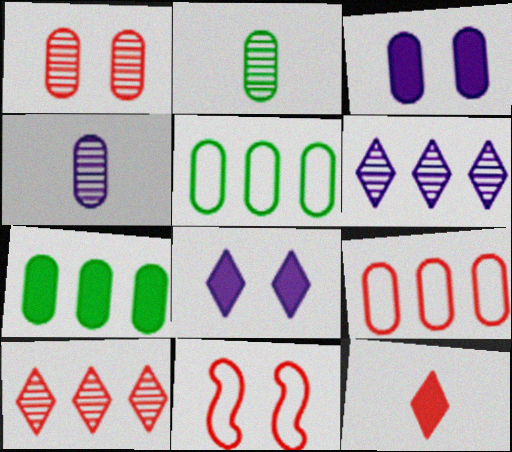[[2, 3, 9]]